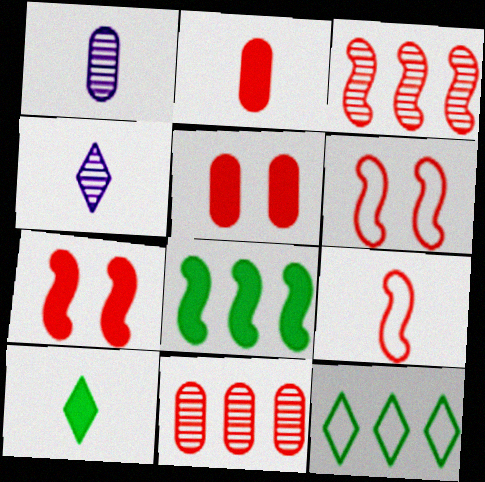[[1, 7, 12], 
[1, 9, 10], 
[3, 7, 9]]